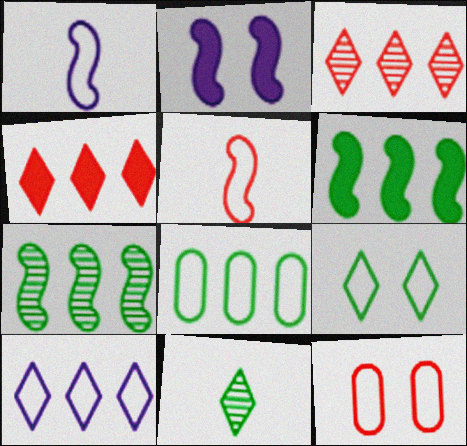[[2, 5, 7]]